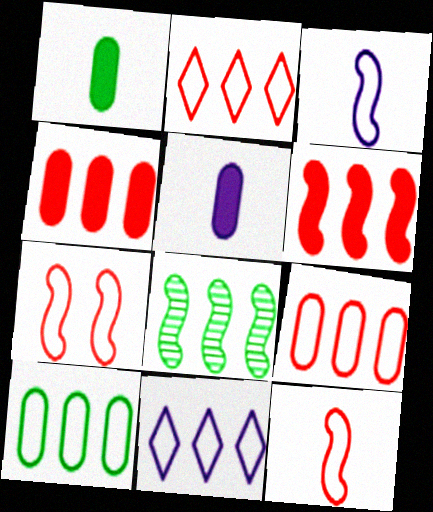[[4, 8, 11]]